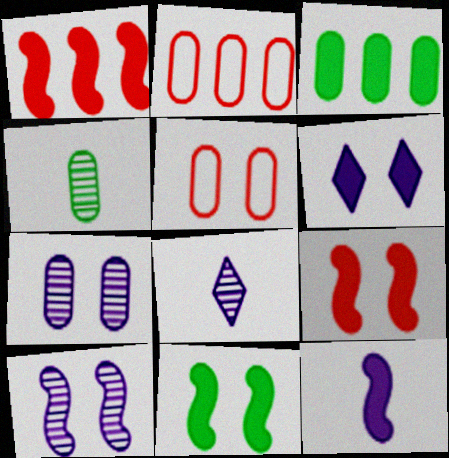[[1, 11, 12], 
[2, 8, 11]]